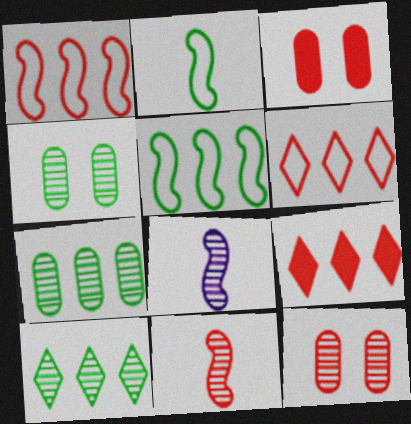[[3, 6, 11], 
[8, 10, 12]]